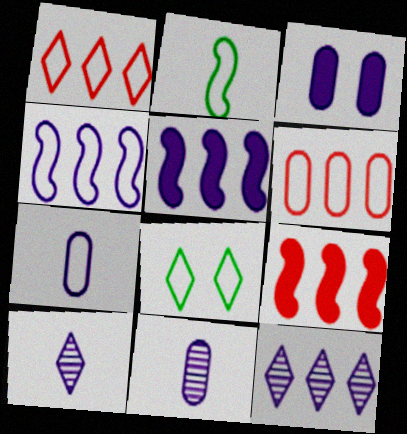[[3, 4, 10], 
[8, 9, 11]]